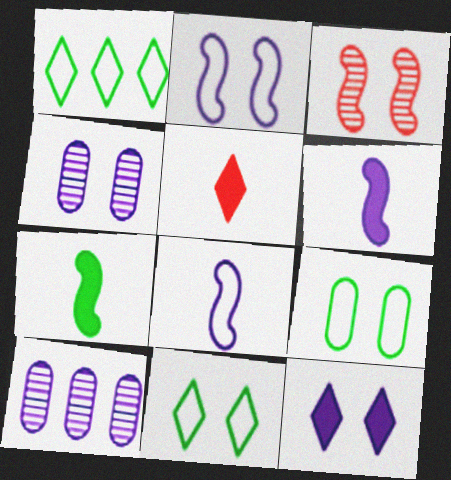[[2, 4, 12], 
[3, 9, 12], 
[8, 10, 12]]